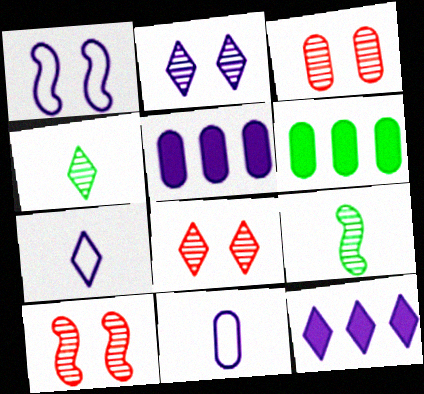[[2, 7, 12], 
[3, 6, 11], 
[3, 8, 10], 
[6, 7, 10]]